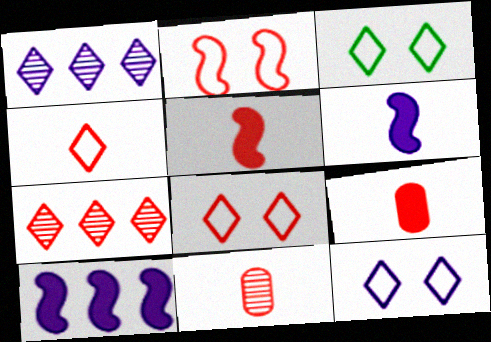[[2, 7, 9], 
[3, 8, 12], 
[3, 10, 11], 
[4, 5, 11]]